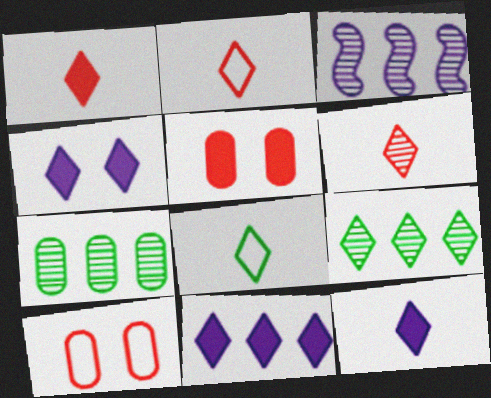[[1, 2, 6], 
[2, 4, 9], 
[3, 5, 8], 
[4, 11, 12], 
[6, 8, 12]]